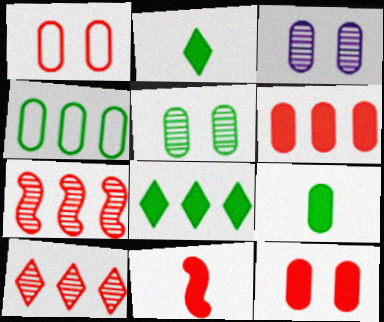[[1, 10, 11], 
[4, 5, 9]]